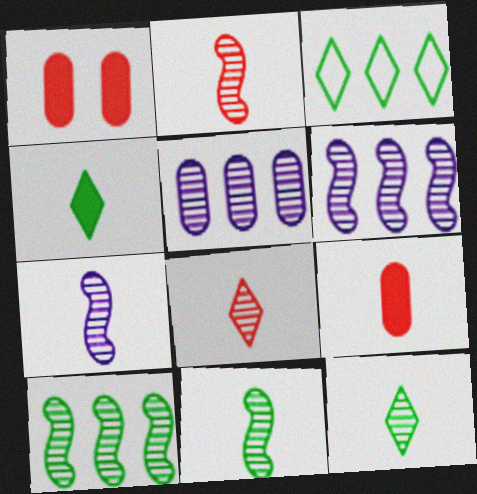[[1, 3, 7], 
[2, 7, 11]]